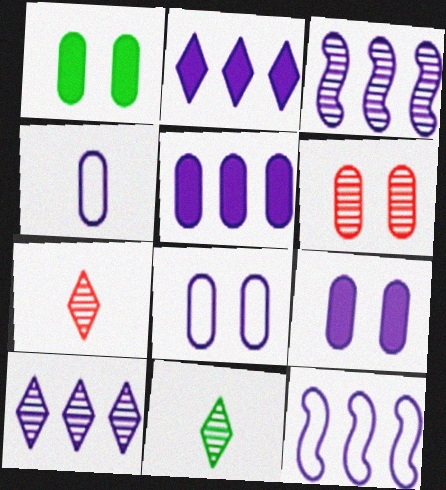[[1, 6, 8], 
[1, 7, 12], 
[3, 6, 11], 
[5, 10, 12]]